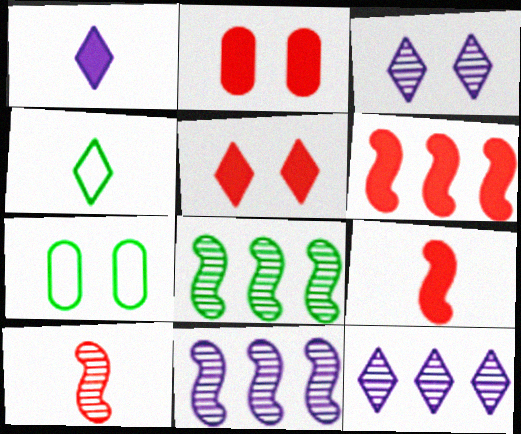[[2, 4, 11], 
[4, 5, 12], 
[7, 9, 12]]